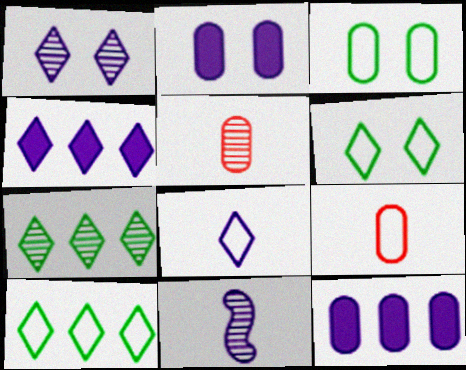[[1, 4, 8], 
[3, 5, 12]]